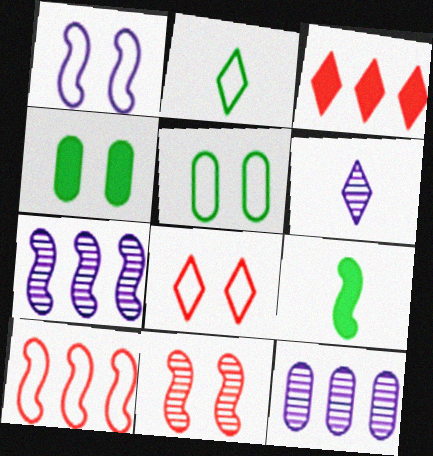[[1, 5, 8], 
[4, 6, 10], 
[8, 9, 12]]